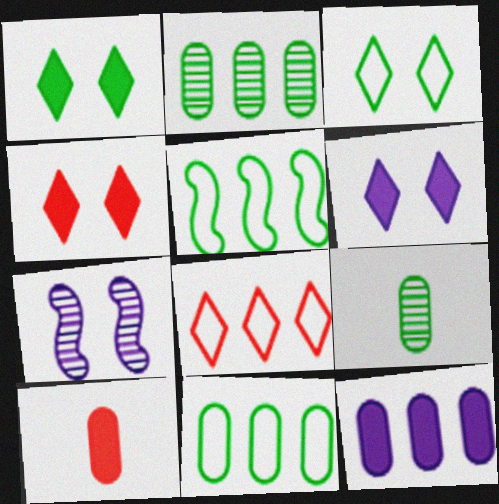[[1, 4, 6], 
[1, 5, 9]]